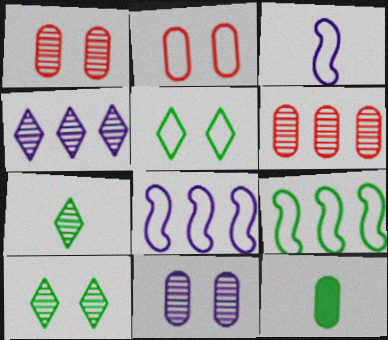[[9, 10, 12]]